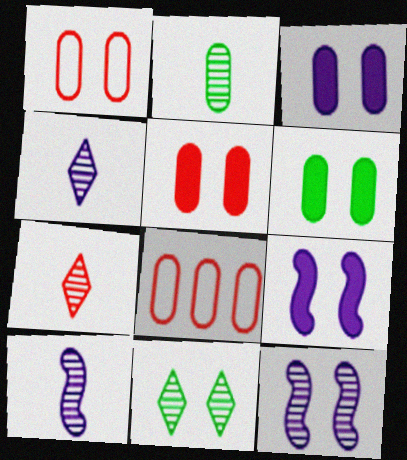[[1, 9, 11], 
[2, 3, 8], 
[2, 7, 10], 
[3, 5, 6]]